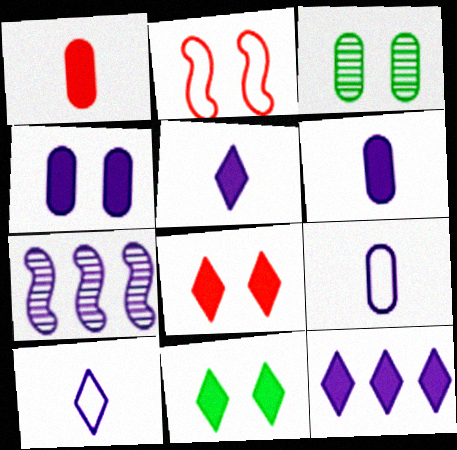[[4, 7, 10]]